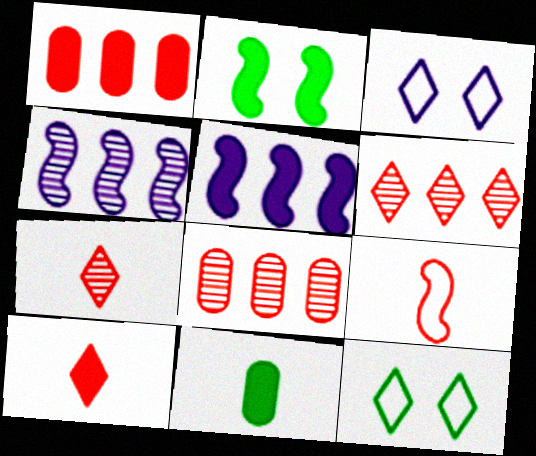[[2, 4, 9]]